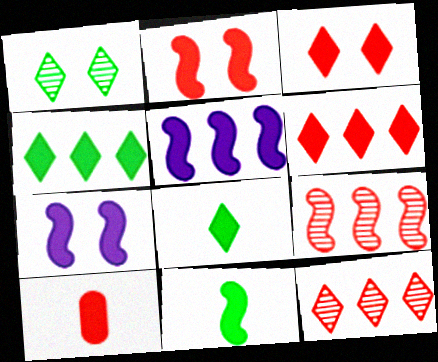[[2, 5, 11], 
[2, 6, 10], 
[4, 7, 10]]